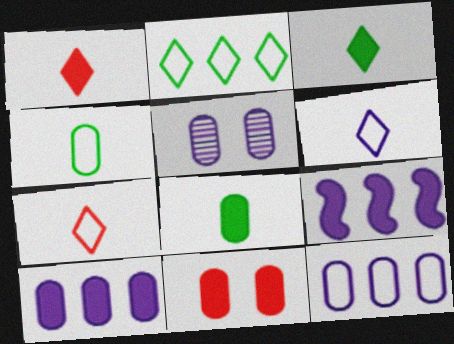[[3, 9, 11], 
[5, 6, 9], 
[8, 10, 11]]